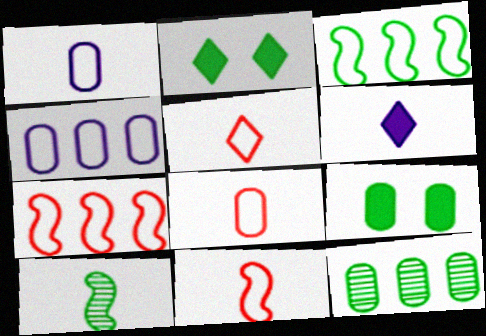[[5, 8, 11], 
[6, 8, 10]]